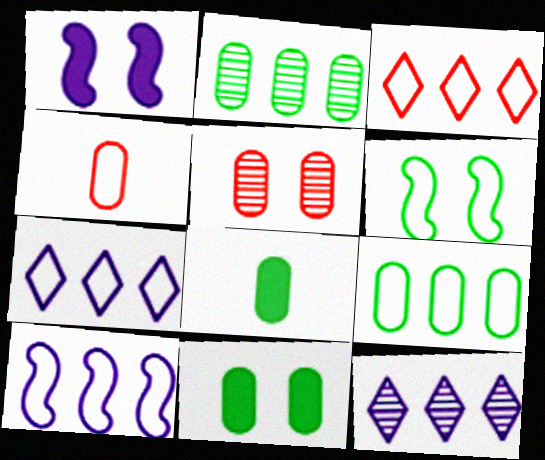[[3, 9, 10], 
[4, 6, 7]]